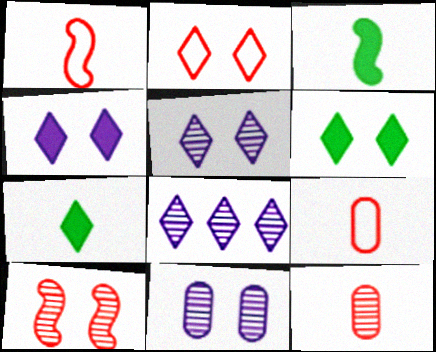[[2, 5, 6], 
[2, 7, 8]]